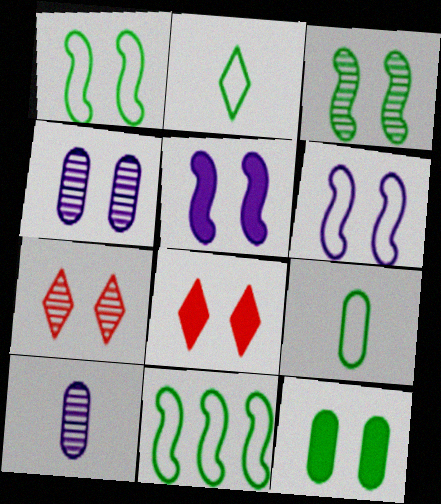[[1, 4, 8], 
[3, 4, 7], 
[5, 8, 12], 
[6, 7, 12], 
[8, 10, 11]]